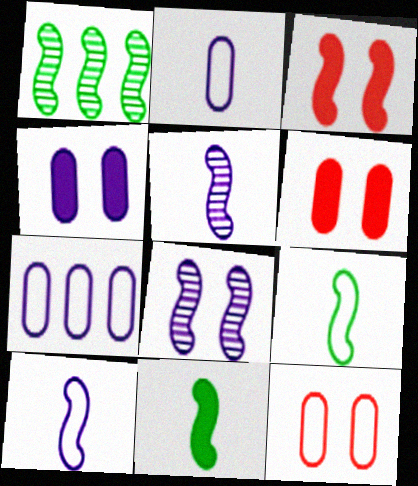[[1, 3, 10]]